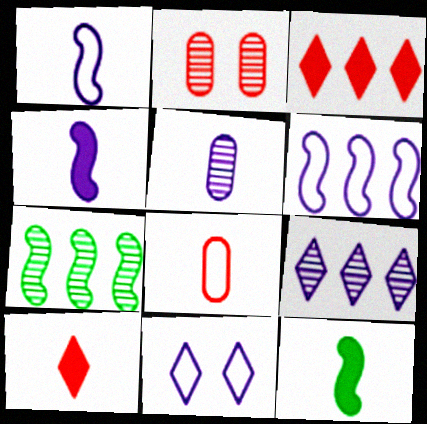[]